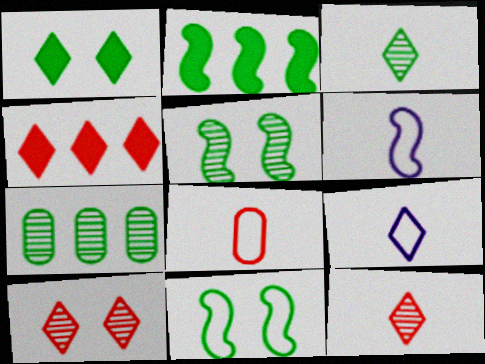[[3, 5, 7]]